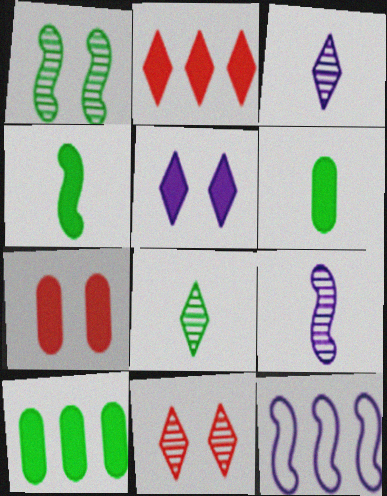[[6, 11, 12], 
[7, 8, 12]]